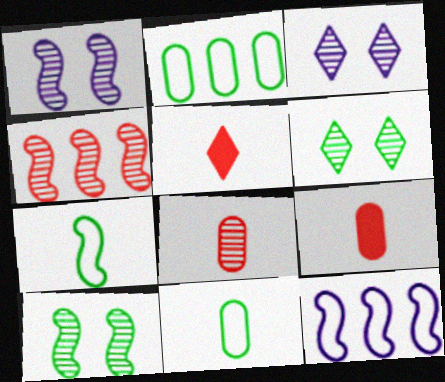[[1, 2, 5], 
[6, 9, 12]]